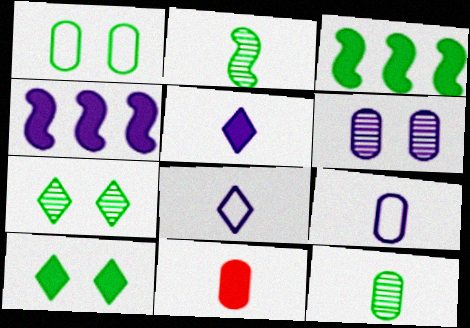[[2, 8, 11], 
[4, 6, 8], 
[4, 10, 11], 
[9, 11, 12]]